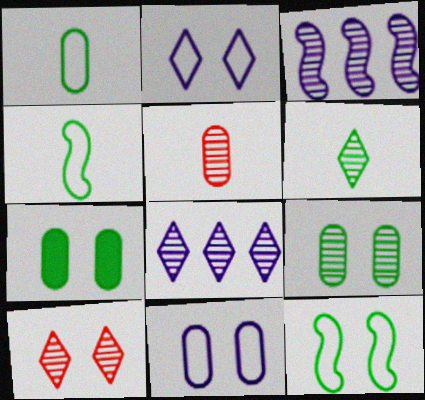[[6, 8, 10]]